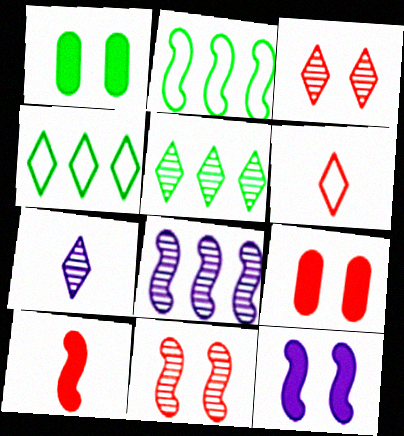[[1, 6, 8], 
[2, 7, 9], 
[3, 5, 7]]